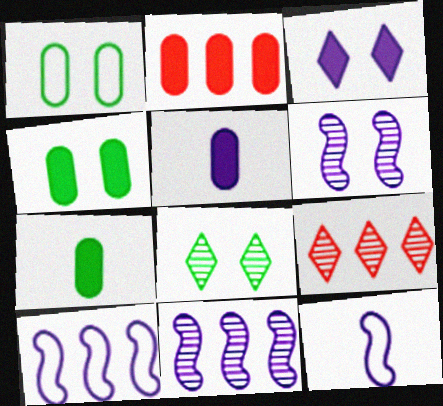[[2, 4, 5], 
[2, 8, 12], 
[4, 9, 12]]